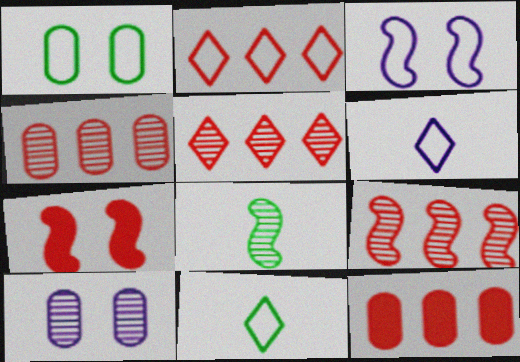[[2, 9, 12], 
[4, 5, 9], 
[5, 8, 10]]